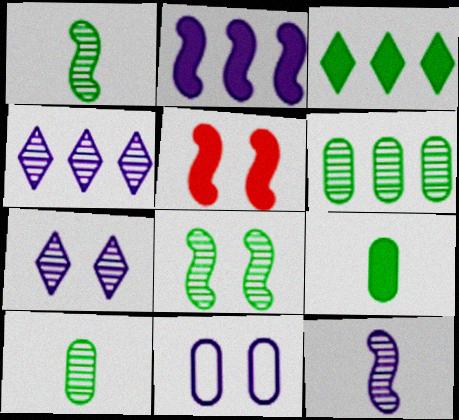[]